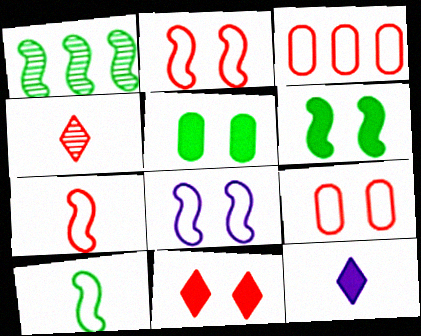[[1, 6, 10], 
[1, 9, 12]]